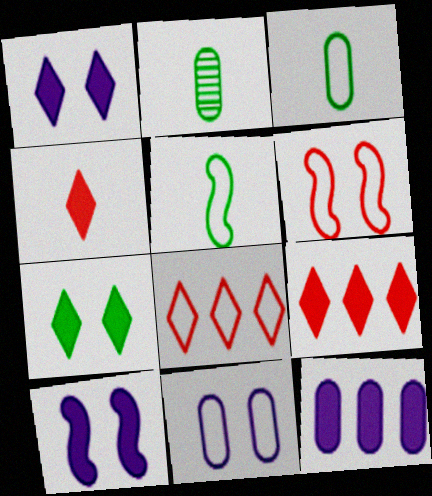[[2, 8, 10], 
[5, 8, 11]]